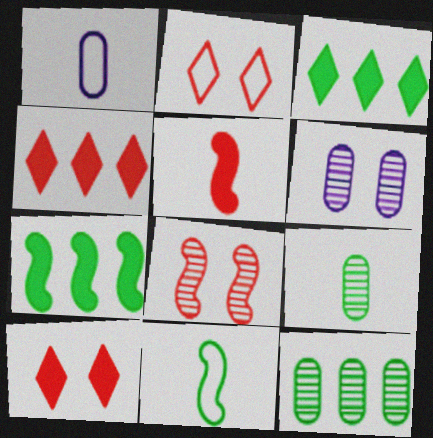[[1, 3, 8], 
[4, 6, 11]]